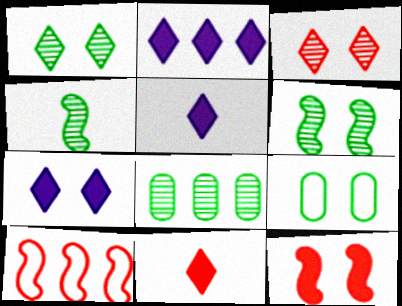[[1, 4, 8], 
[2, 5, 7], 
[2, 8, 10]]